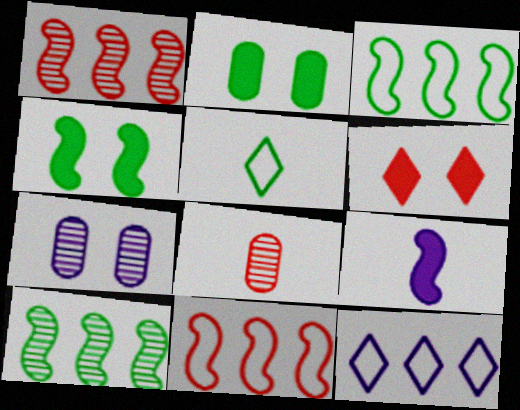[[2, 5, 10], 
[4, 8, 12], 
[5, 8, 9], 
[6, 8, 11], 
[7, 9, 12]]